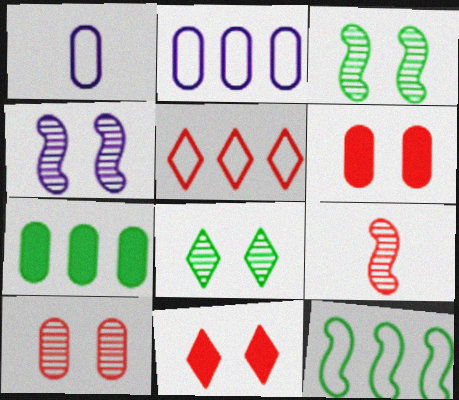[[1, 7, 10], 
[2, 5, 12], 
[4, 8, 10], 
[5, 6, 9]]